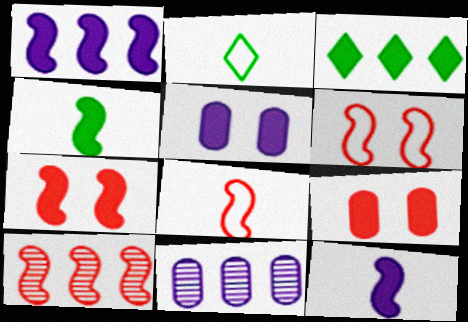[[1, 4, 7], 
[2, 5, 10], 
[2, 7, 11], 
[3, 9, 12], 
[7, 8, 10]]